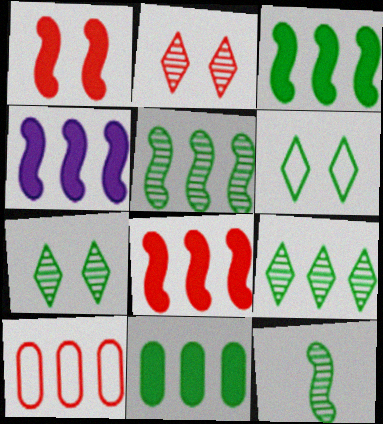[[3, 4, 8], 
[4, 9, 10], 
[6, 11, 12]]